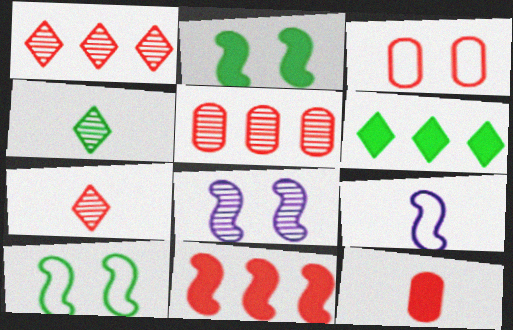[[3, 5, 12], 
[3, 7, 11], 
[4, 5, 8], 
[4, 9, 12]]